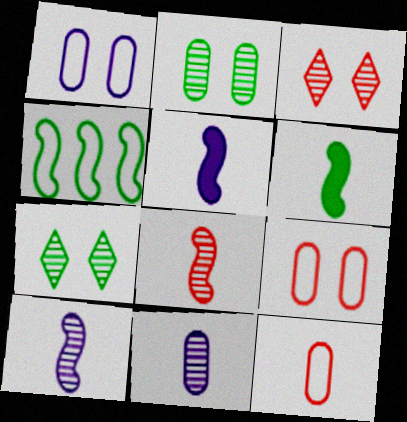[]